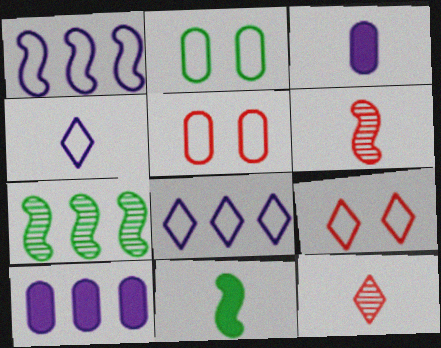[[3, 7, 9]]